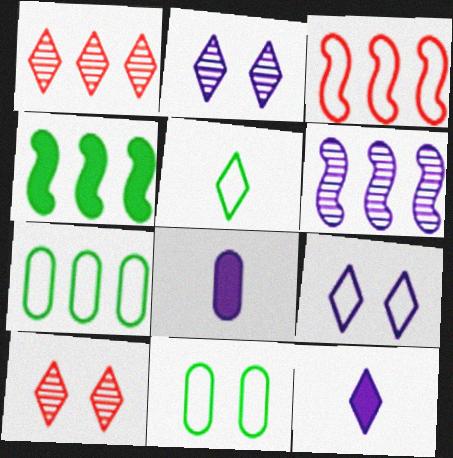[[3, 4, 6], 
[6, 8, 9]]